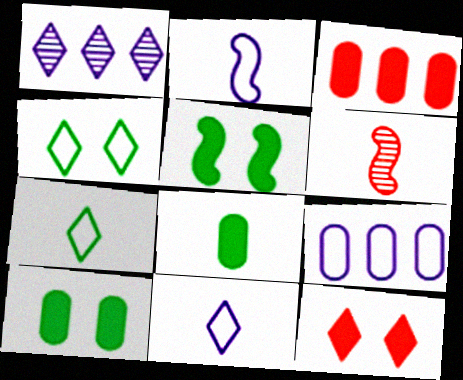[[1, 7, 12], 
[6, 8, 11]]